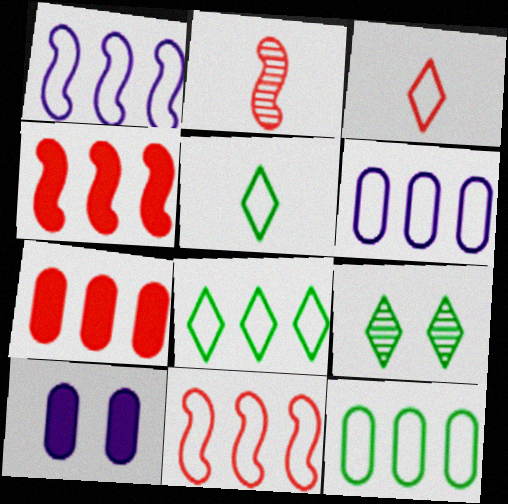[[2, 8, 10], 
[6, 8, 11]]